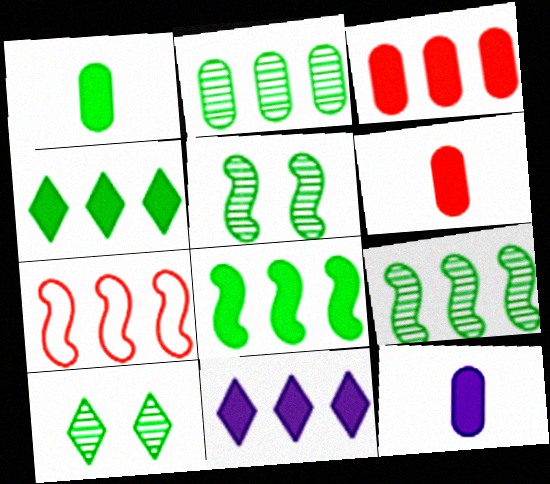[[1, 6, 12], 
[2, 7, 11], 
[3, 8, 11], 
[7, 10, 12]]